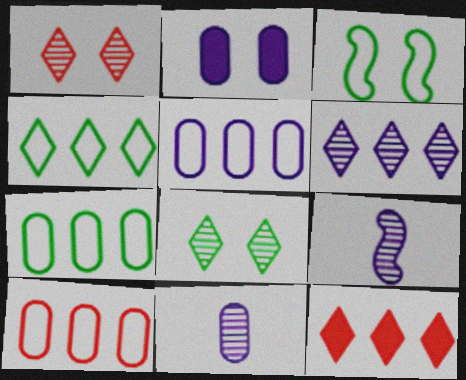[[1, 2, 3], 
[2, 5, 11], 
[3, 11, 12], 
[4, 6, 12], 
[5, 7, 10]]